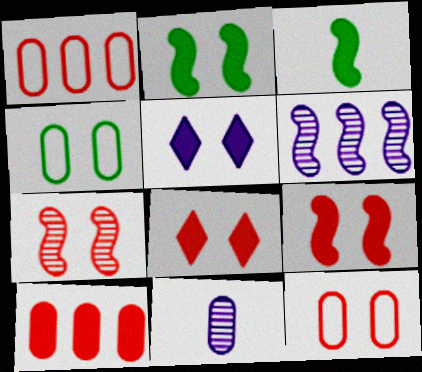[[3, 5, 10], 
[4, 5, 7], 
[4, 10, 11], 
[7, 8, 12]]